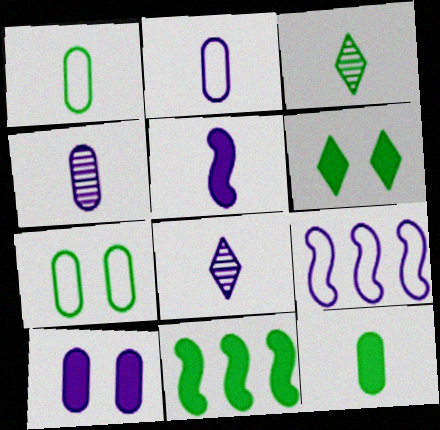[[2, 5, 8], 
[3, 7, 11], 
[6, 11, 12], 
[8, 9, 10]]